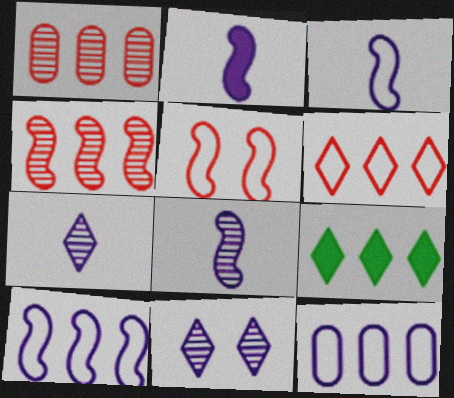[[1, 9, 10], 
[2, 3, 8], 
[2, 11, 12], 
[4, 9, 12]]